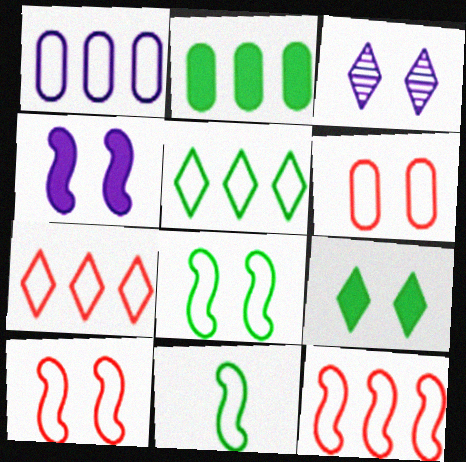[[1, 5, 12]]